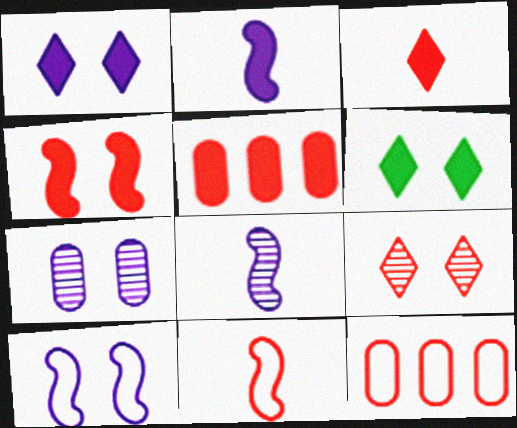[[1, 7, 10], 
[2, 5, 6], 
[3, 4, 5], 
[5, 9, 11], 
[6, 8, 12]]